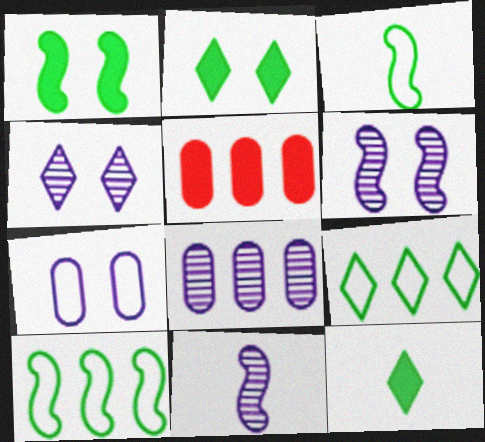[[3, 4, 5], 
[4, 8, 11]]